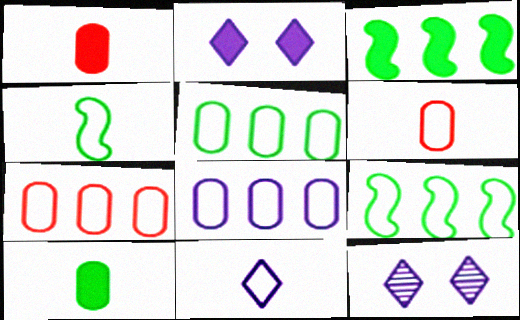[[1, 2, 3], 
[1, 9, 12], 
[3, 6, 12], 
[4, 6, 11], 
[5, 7, 8]]